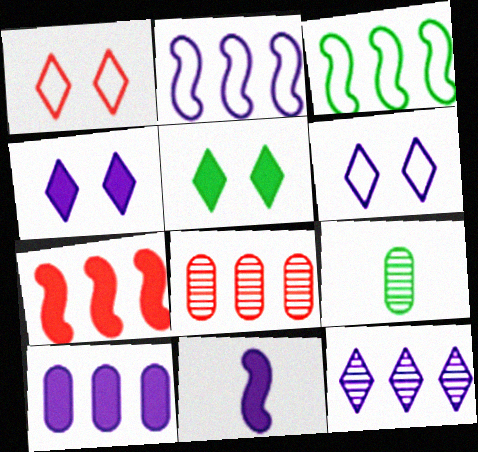[[2, 10, 12], 
[3, 5, 9], 
[4, 10, 11], 
[6, 7, 9]]